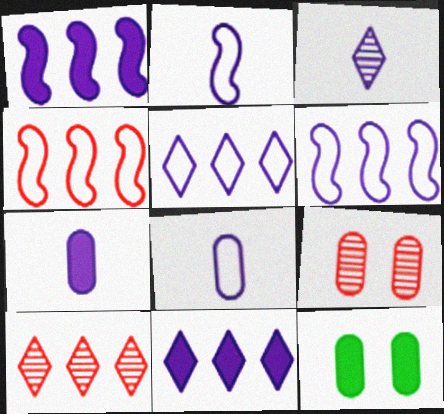[[2, 3, 7], 
[2, 10, 12], 
[3, 4, 12]]